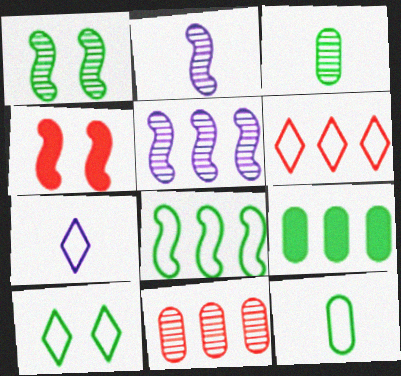[[2, 4, 8], 
[5, 6, 9], 
[6, 7, 10], 
[8, 10, 12]]